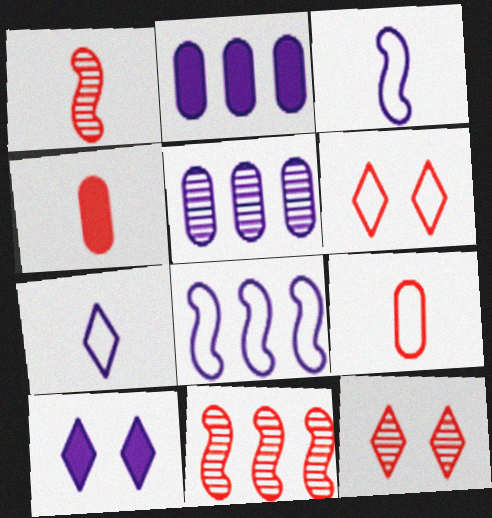[[3, 5, 10], 
[4, 6, 11]]